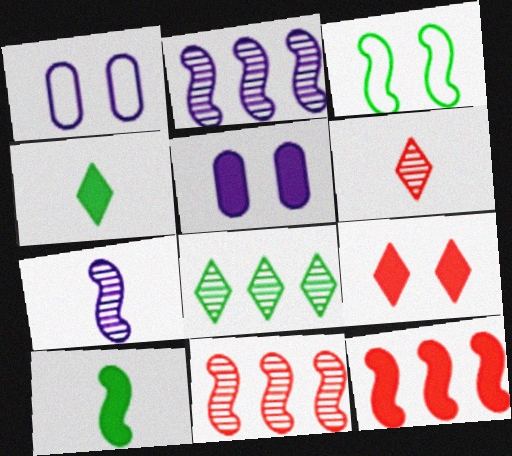[[1, 4, 11], 
[3, 7, 12], 
[4, 5, 12]]